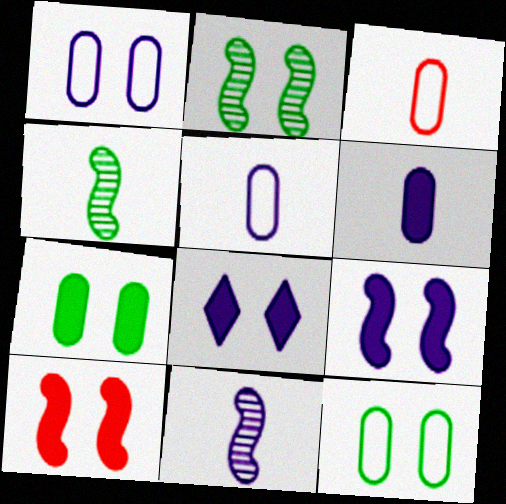[[7, 8, 10]]